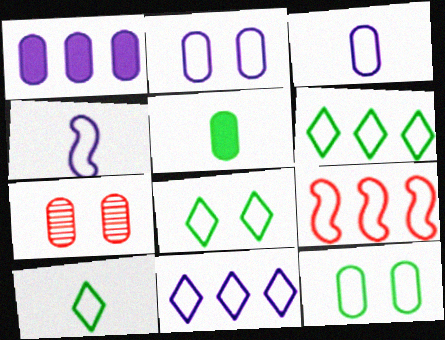[[2, 4, 11], 
[2, 9, 10], 
[3, 8, 9], 
[6, 8, 10]]